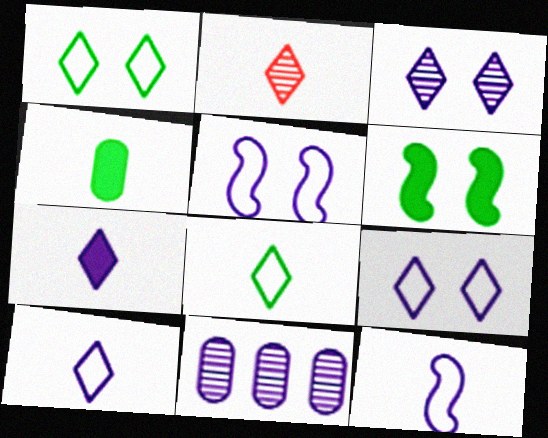[[2, 4, 12], 
[2, 7, 8], 
[5, 7, 11]]